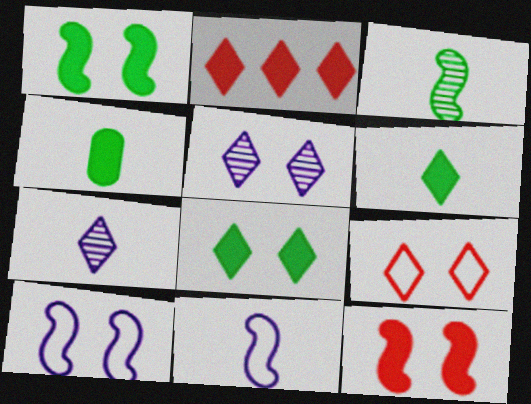[[5, 8, 9]]